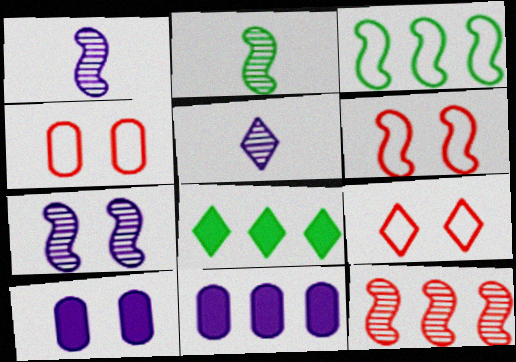[[1, 4, 8], 
[2, 7, 12], 
[2, 9, 11], 
[4, 6, 9], 
[5, 8, 9]]